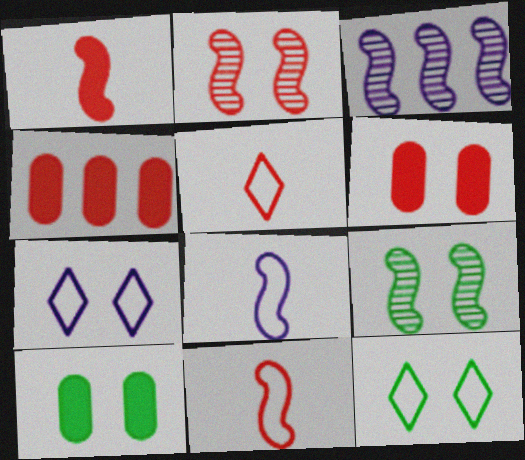[[2, 4, 5], 
[2, 7, 10], 
[3, 5, 10], 
[6, 7, 9], 
[9, 10, 12]]